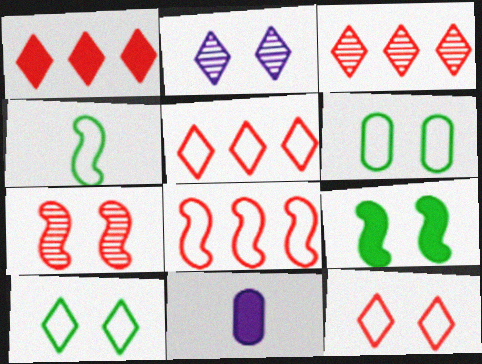[[1, 3, 5], 
[1, 9, 11]]